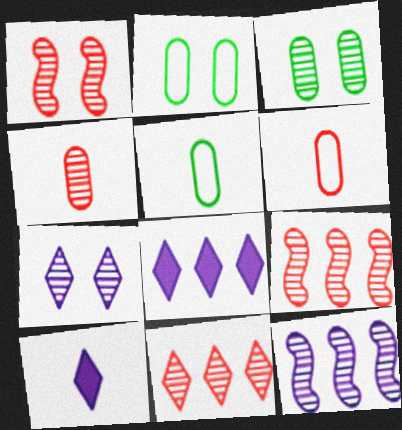[[1, 3, 7], 
[1, 4, 11], 
[1, 5, 8], 
[2, 9, 10]]